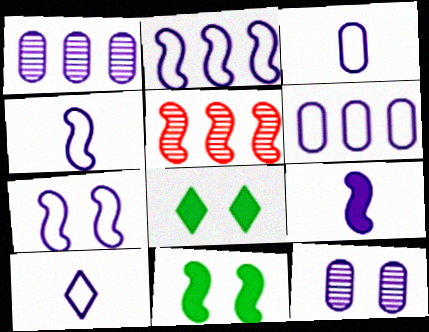[[2, 4, 7], 
[3, 4, 10], 
[3, 5, 8], 
[4, 5, 11], 
[6, 7, 10]]